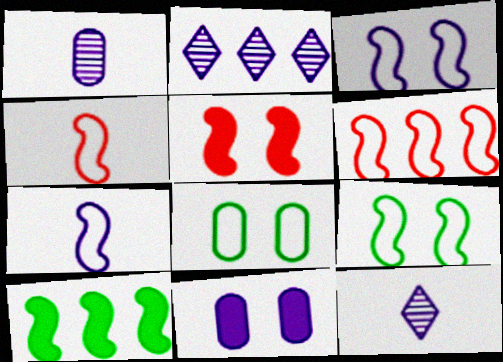[[2, 7, 11], 
[6, 7, 9]]